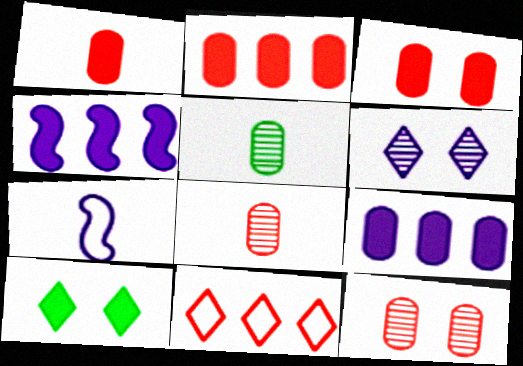[[1, 2, 3], 
[1, 4, 10], 
[6, 7, 9]]